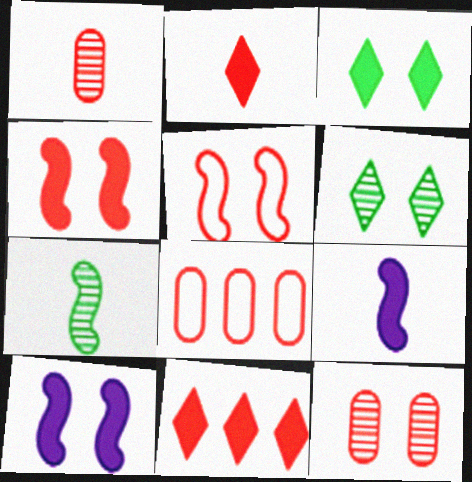[[1, 5, 11], 
[6, 8, 9]]